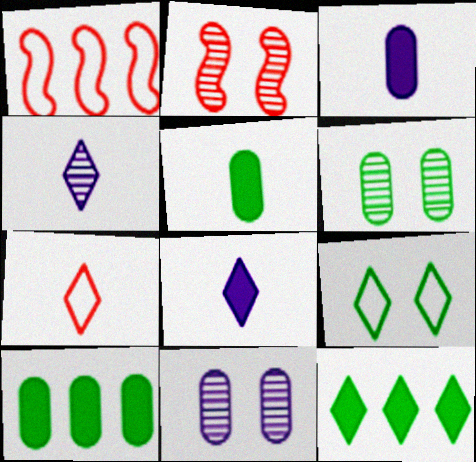[[1, 6, 8]]